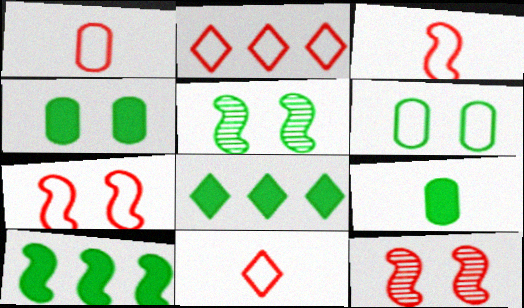[[1, 2, 7], 
[1, 3, 11]]